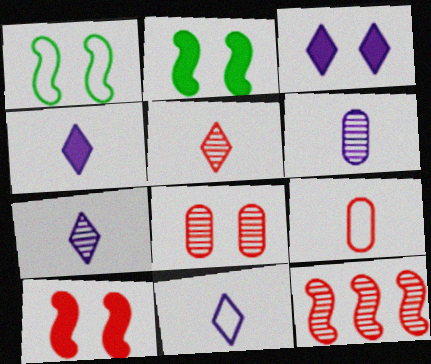[[1, 3, 8], 
[4, 7, 11], 
[5, 8, 12]]